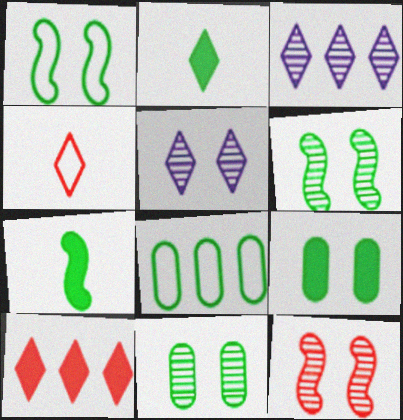[[2, 6, 8], 
[5, 11, 12]]